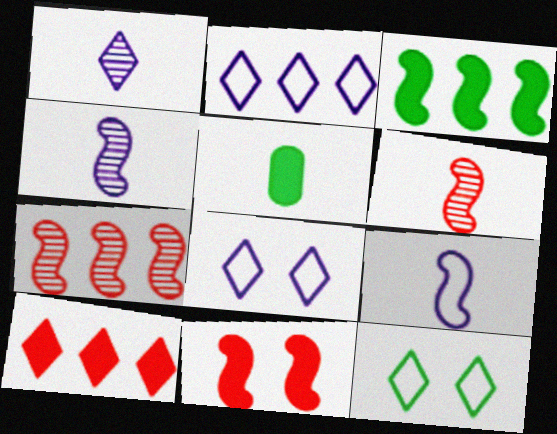[[1, 10, 12], 
[5, 7, 8]]